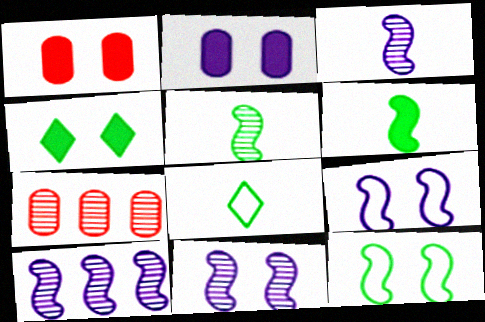[[1, 8, 10], 
[3, 10, 11]]